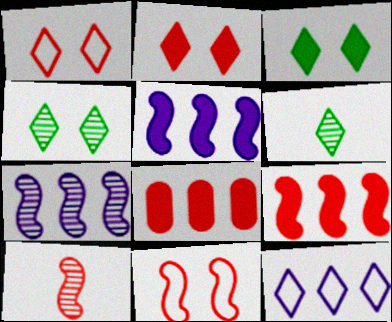[[1, 8, 10], 
[2, 6, 12], 
[9, 10, 11]]